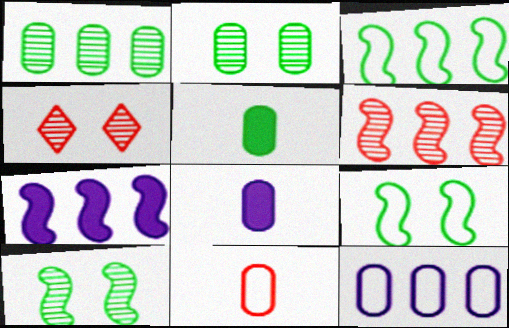[[3, 4, 8], 
[3, 6, 7]]